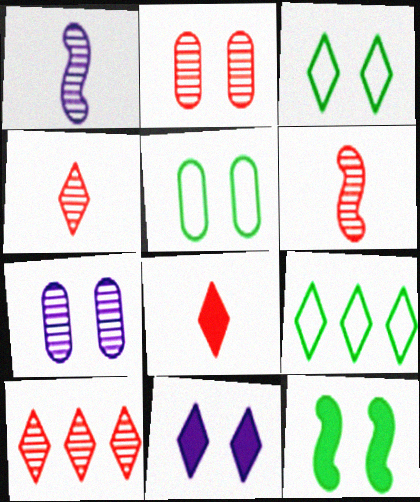[[2, 6, 10], 
[4, 9, 11]]